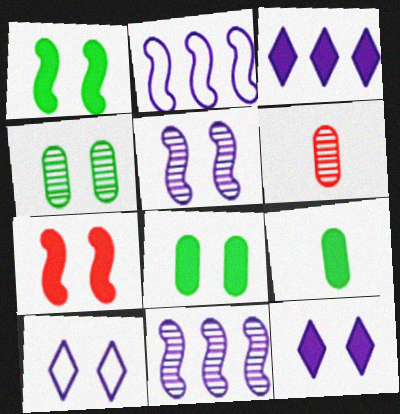[[3, 7, 9], 
[4, 7, 10], 
[7, 8, 12]]